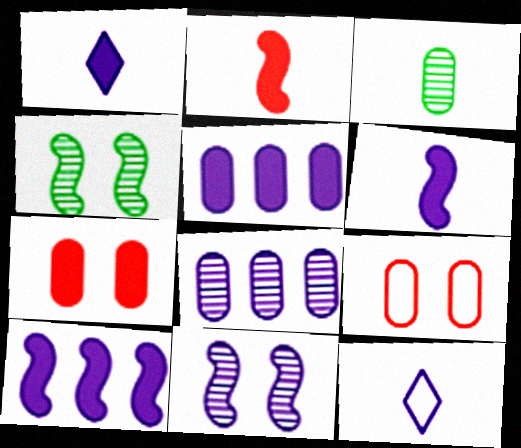[[2, 3, 12], 
[3, 5, 9], 
[5, 11, 12]]